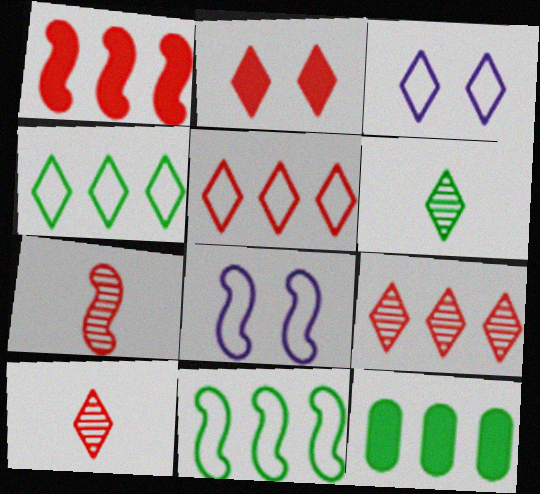[[2, 5, 10], 
[3, 7, 12], 
[8, 10, 12]]